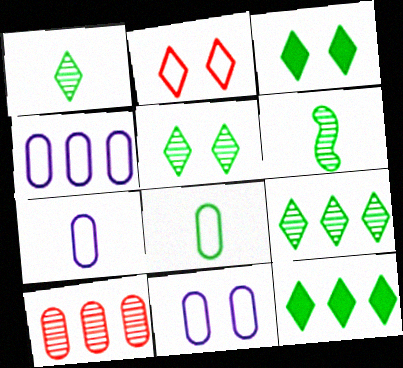[[1, 5, 9], 
[4, 7, 11]]